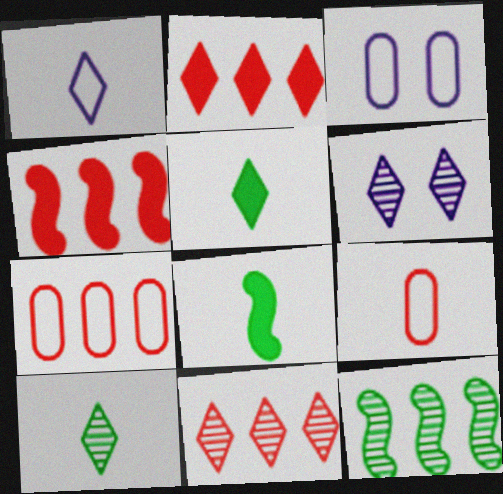[[3, 4, 10], 
[3, 8, 11], 
[4, 7, 11], 
[6, 7, 8], 
[6, 10, 11]]